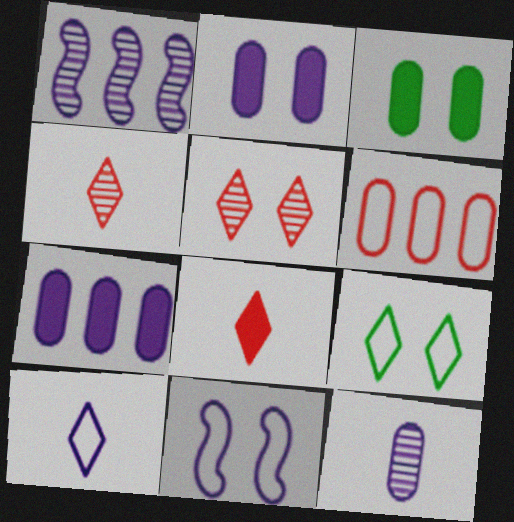[[1, 2, 10], 
[3, 5, 11], 
[3, 6, 12]]